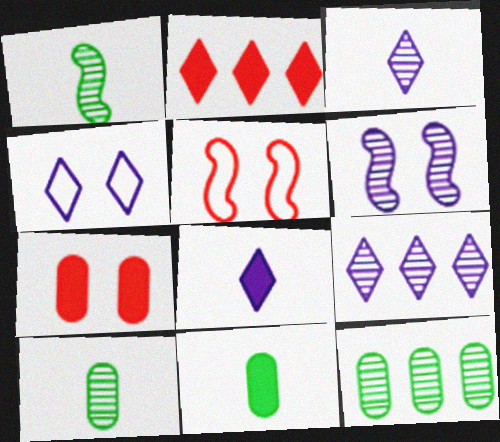[[4, 8, 9], 
[5, 8, 12], 
[5, 9, 11]]